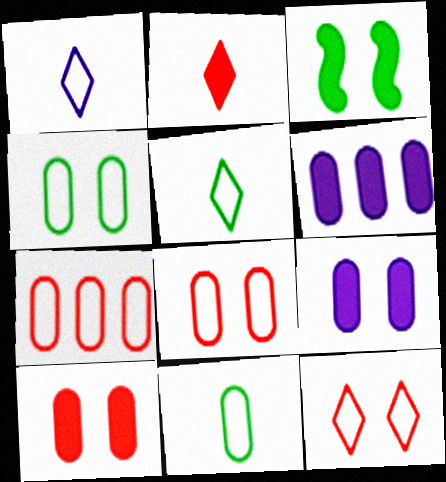[[2, 3, 6]]